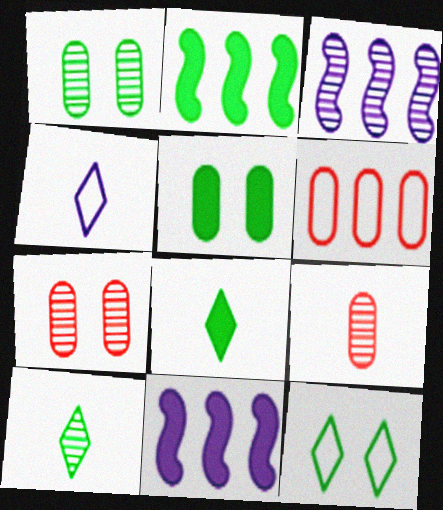[[2, 4, 7], 
[2, 5, 8], 
[3, 7, 10], 
[9, 11, 12]]